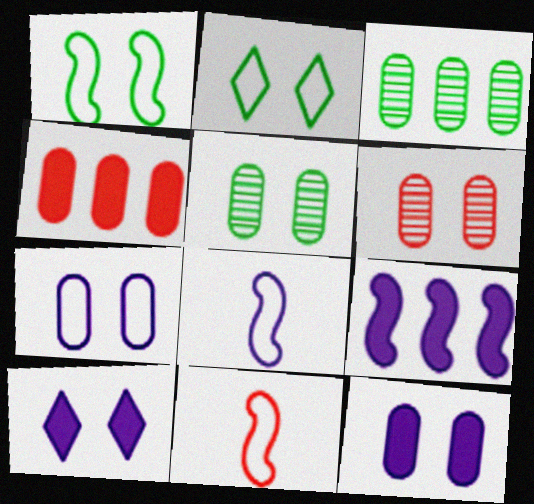[[1, 6, 10], 
[3, 10, 11]]